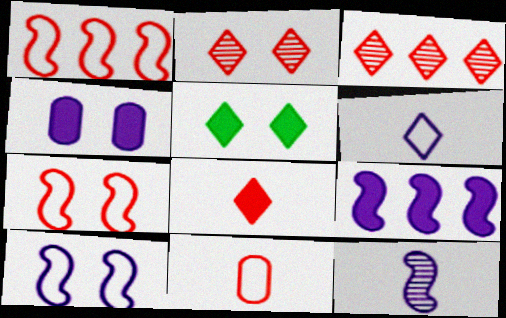[[3, 5, 6], 
[9, 10, 12]]